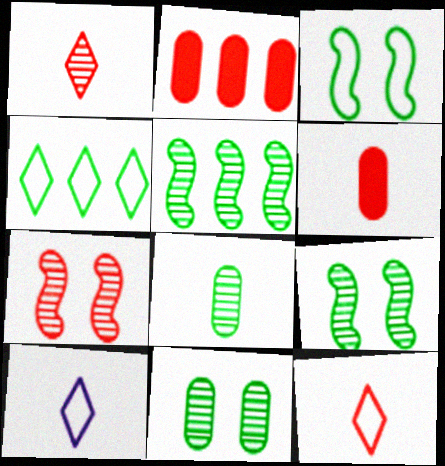[[2, 7, 12], 
[2, 9, 10]]